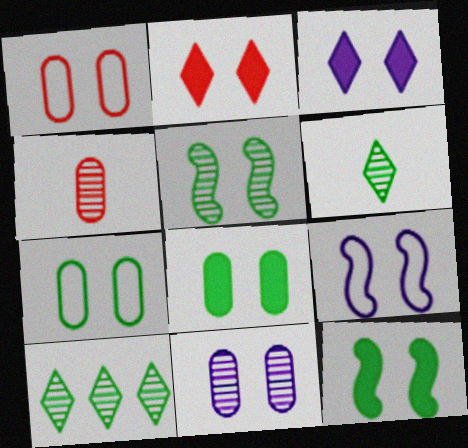[[1, 3, 5], 
[1, 8, 11], 
[3, 9, 11]]